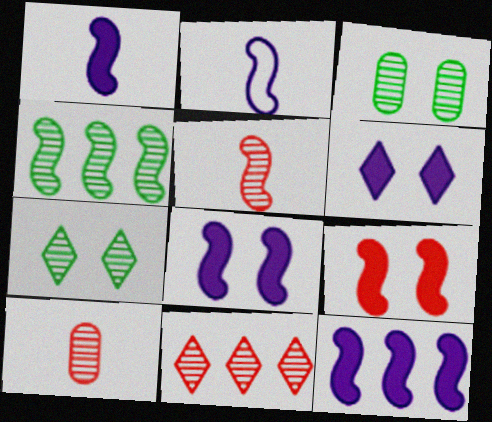[[1, 8, 12], 
[2, 4, 9]]